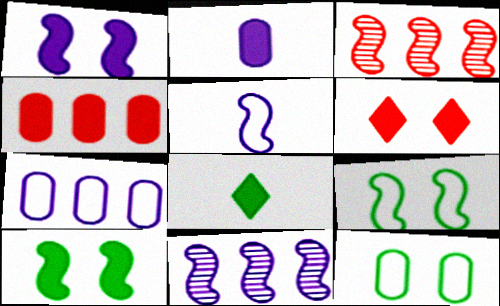[[1, 4, 8], 
[1, 5, 11], 
[3, 5, 10]]